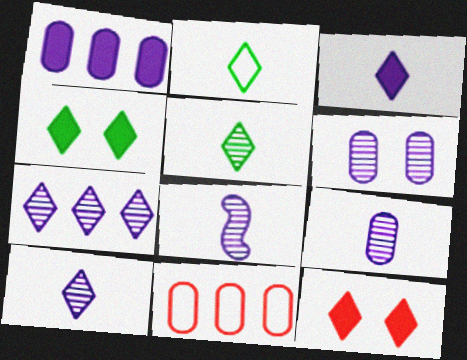[[2, 7, 12], 
[4, 8, 11], 
[6, 7, 8], 
[8, 9, 10]]